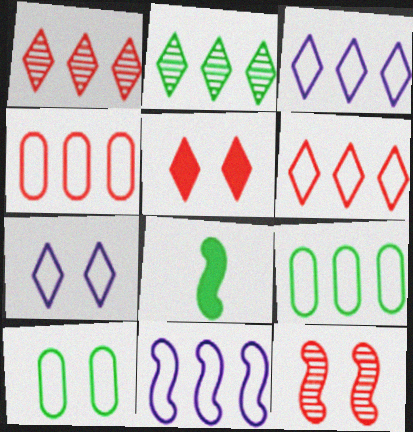[[2, 8, 10], 
[6, 9, 11], 
[8, 11, 12]]